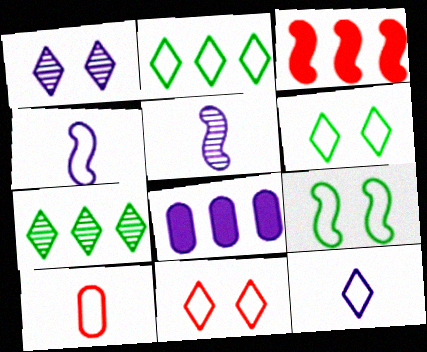[[1, 4, 8], 
[2, 11, 12], 
[3, 5, 9]]